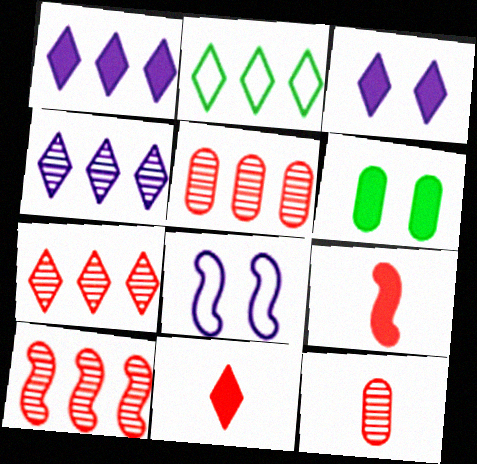[[1, 2, 7], 
[1, 6, 9], 
[5, 7, 10]]